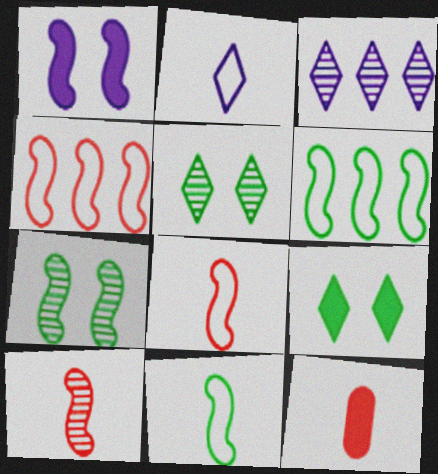[[1, 6, 10]]